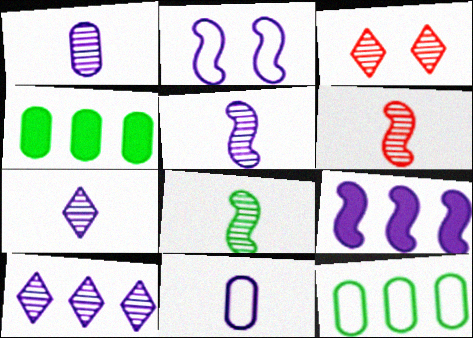[[1, 5, 7], 
[2, 5, 9], 
[5, 6, 8]]